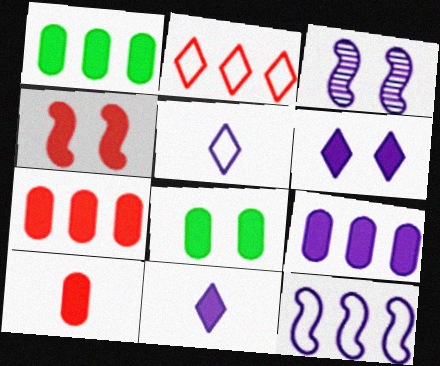[[1, 4, 11], 
[1, 7, 9], 
[3, 5, 9], 
[4, 6, 8], 
[8, 9, 10]]